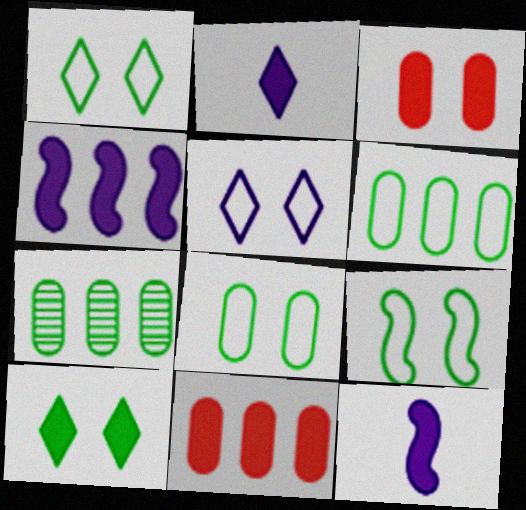[[1, 8, 9], 
[10, 11, 12]]